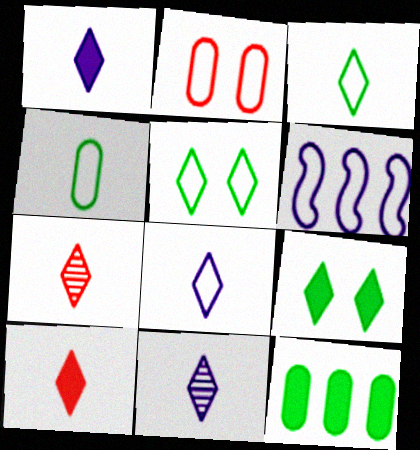[[1, 3, 7], 
[1, 8, 11], 
[2, 3, 6], 
[3, 10, 11]]